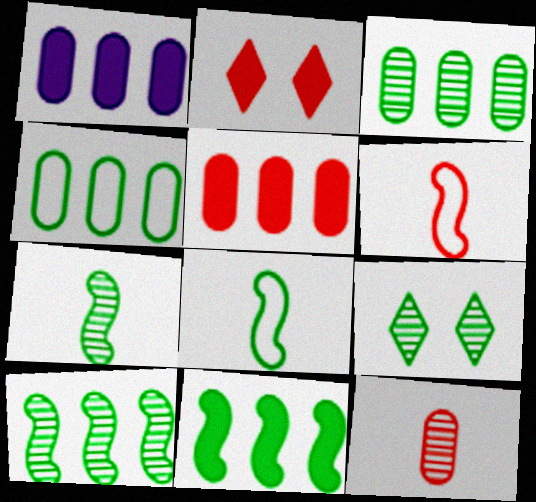[[1, 6, 9], 
[3, 7, 9]]